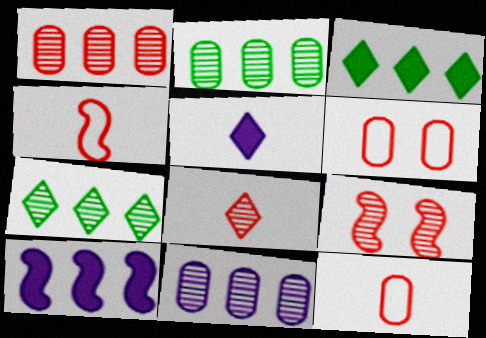[[1, 2, 11], 
[1, 8, 9]]